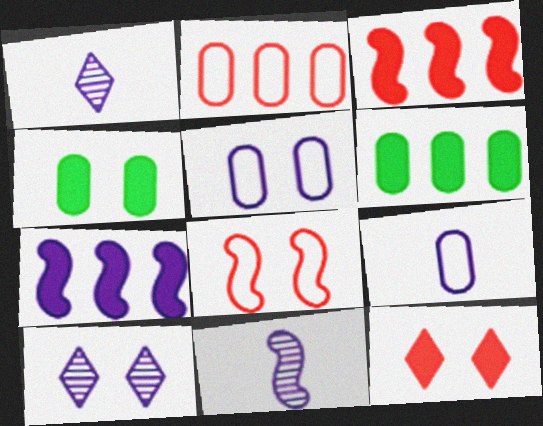[[1, 5, 7], 
[1, 6, 8], 
[4, 8, 10], 
[7, 9, 10]]